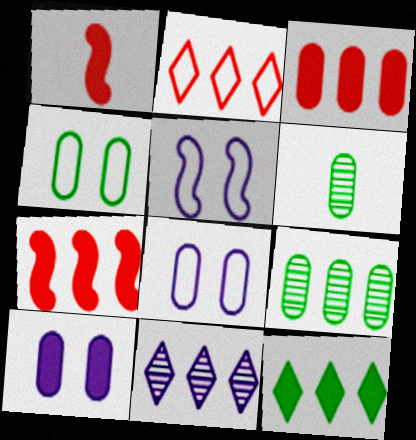[[1, 4, 11], 
[1, 10, 12], 
[2, 11, 12], 
[3, 6, 8]]